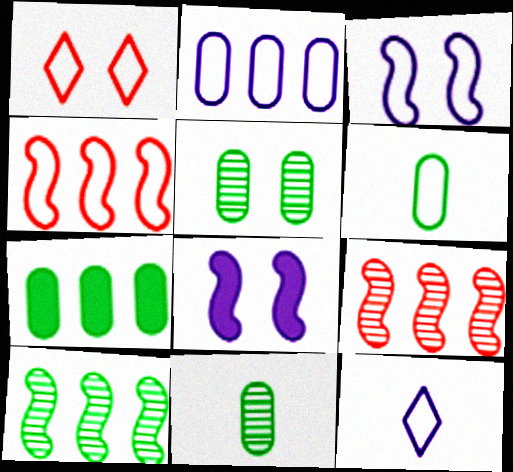[[1, 5, 8], 
[2, 3, 12], 
[5, 6, 7]]